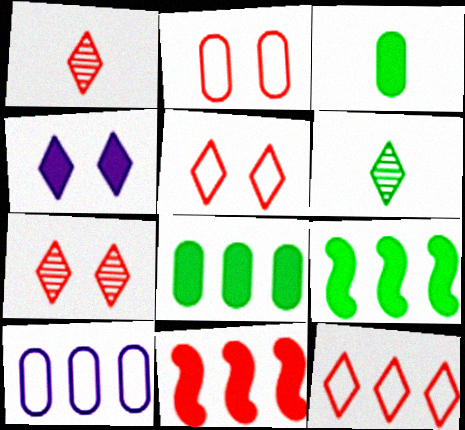[[1, 2, 11], 
[3, 4, 11], 
[4, 6, 12]]